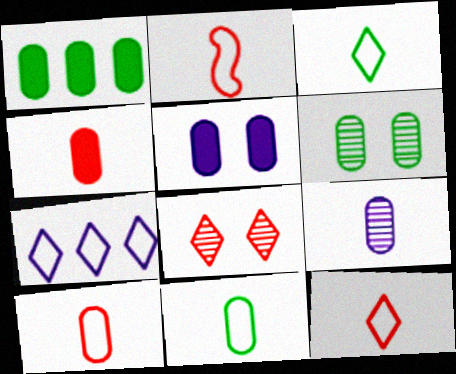[[1, 4, 5], 
[1, 6, 11], 
[2, 10, 12], 
[4, 9, 11]]